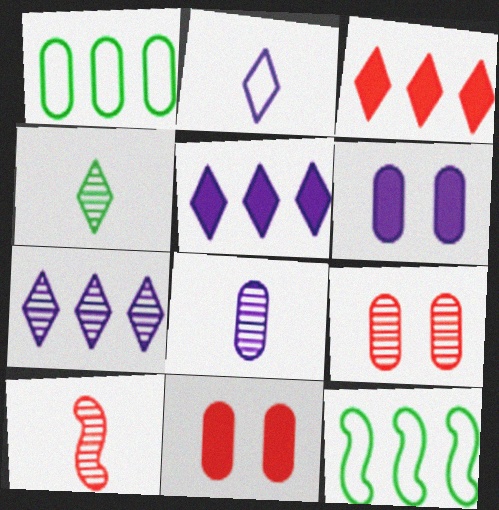[[1, 8, 11], 
[4, 8, 10]]